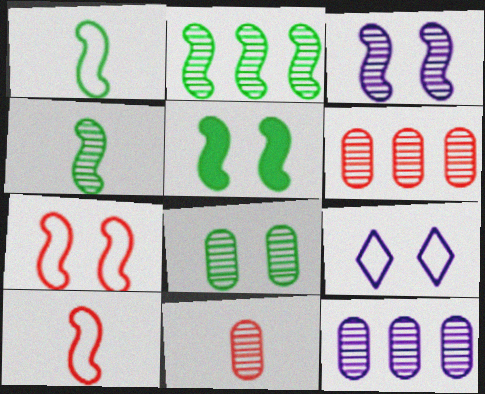[[1, 2, 5], 
[3, 5, 7], 
[8, 11, 12]]